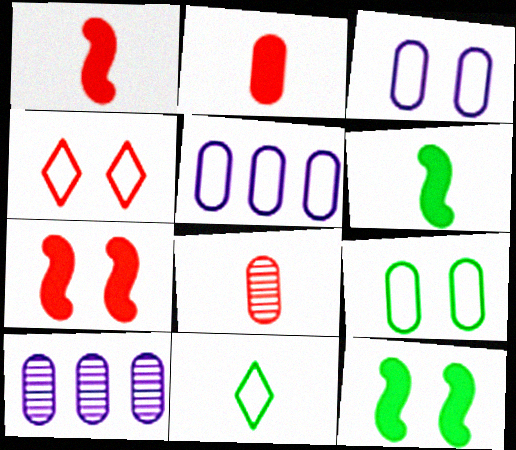[[2, 9, 10], 
[4, 6, 10], 
[7, 10, 11]]